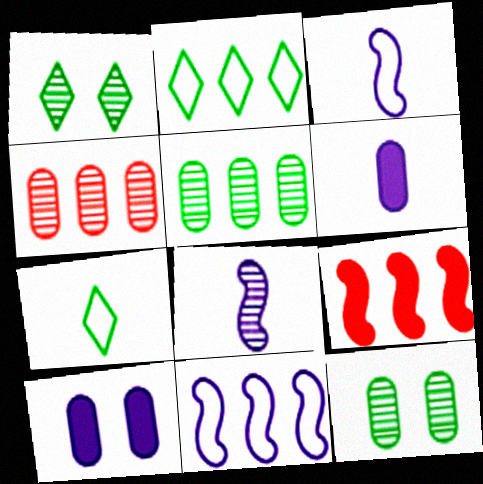[[1, 4, 8]]